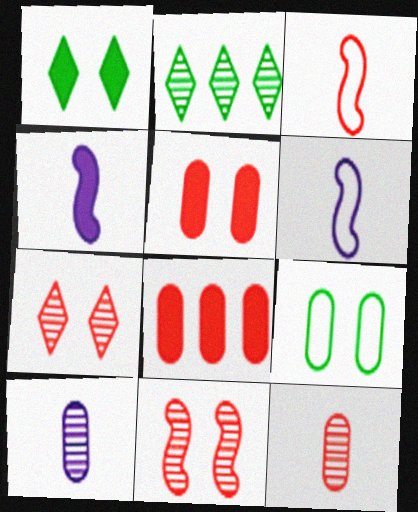[[1, 4, 8], 
[2, 5, 6], 
[2, 10, 11], 
[3, 7, 8], 
[8, 9, 10]]